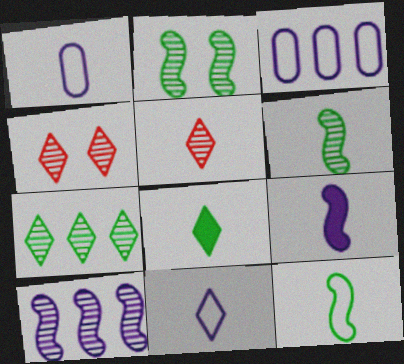[[5, 8, 11]]